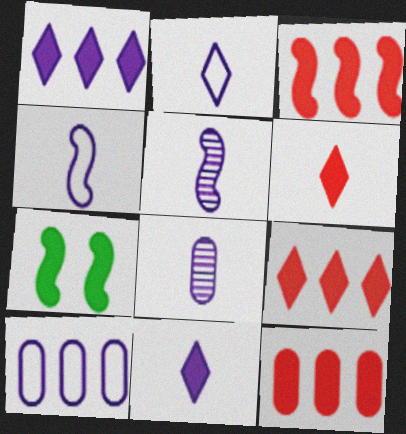[[3, 9, 12], 
[4, 8, 11], 
[7, 11, 12]]